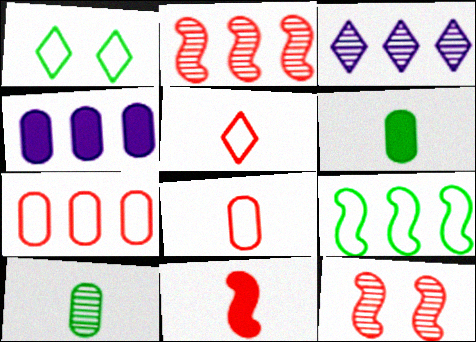[[3, 10, 12]]